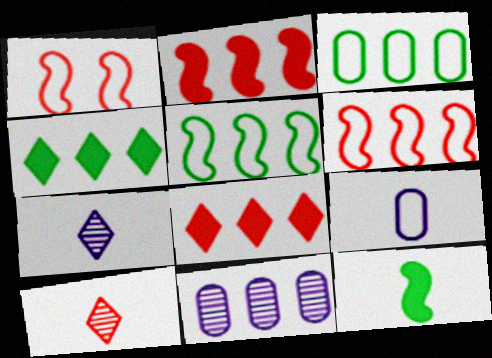[[4, 6, 11], 
[5, 8, 11], 
[9, 10, 12]]